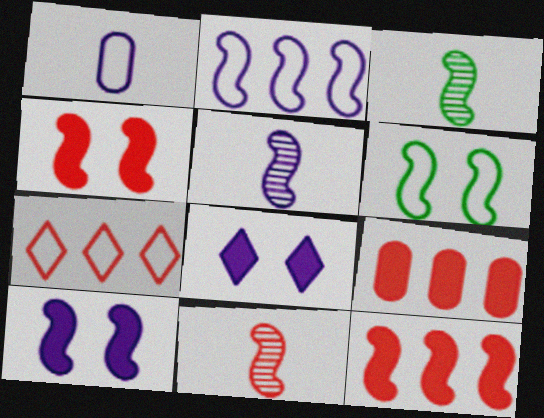[[1, 6, 7], 
[2, 3, 4], 
[2, 5, 10], 
[3, 5, 11], 
[5, 6, 12]]